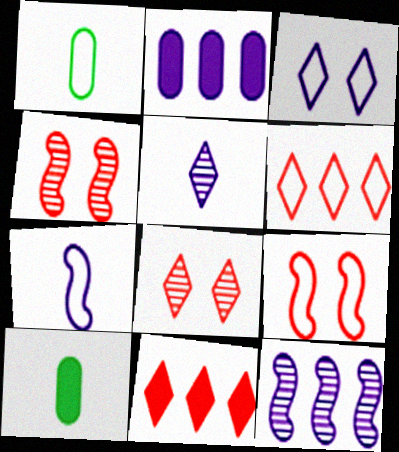[]